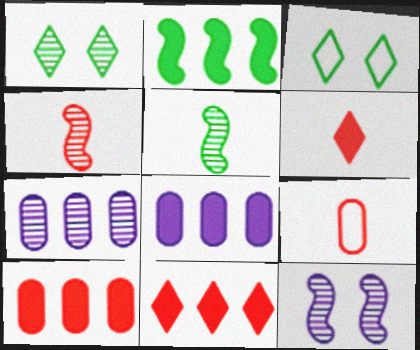[[1, 4, 7], 
[2, 8, 11], 
[3, 4, 8], 
[4, 6, 9]]